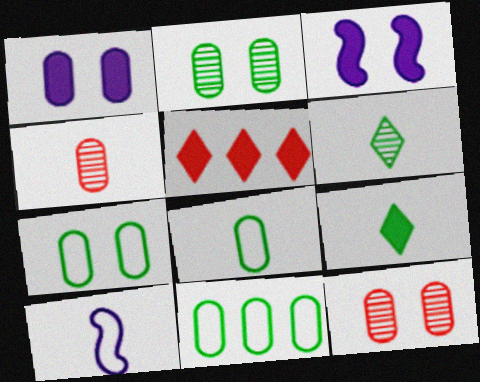[[1, 4, 11], 
[1, 7, 12], 
[2, 5, 10], 
[4, 9, 10], 
[7, 8, 11]]